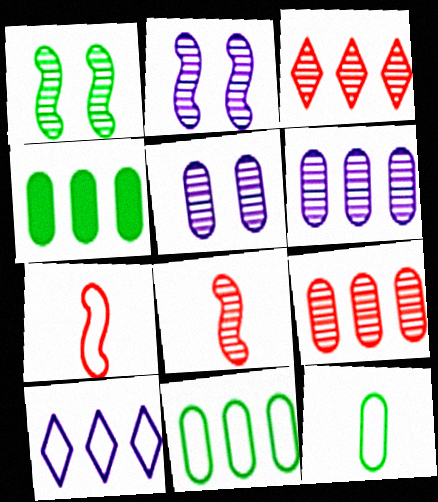[]